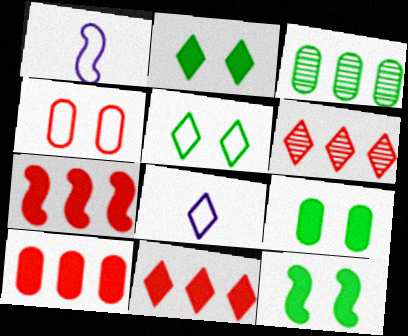[[1, 6, 9], 
[2, 6, 8], 
[2, 9, 12], 
[7, 10, 11]]